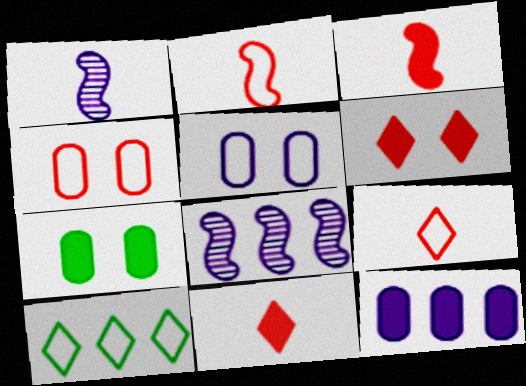[[2, 5, 10], 
[7, 8, 9]]